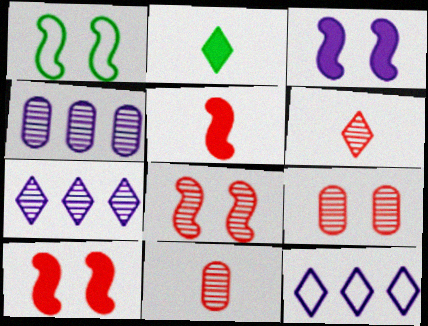[[1, 3, 8]]